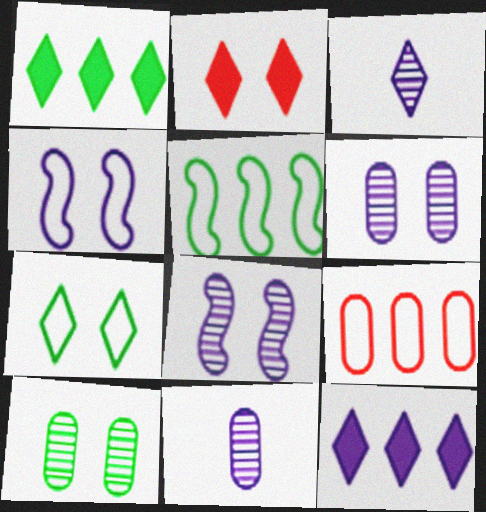[[2, 4, 10], 
[2, 5, 11], 
[4, 11, 12]]